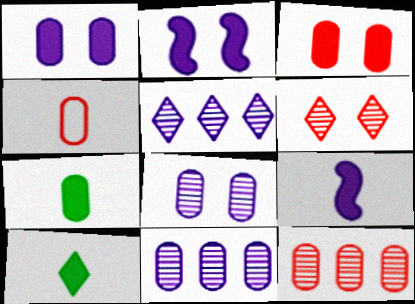[[3, 4, 12]]